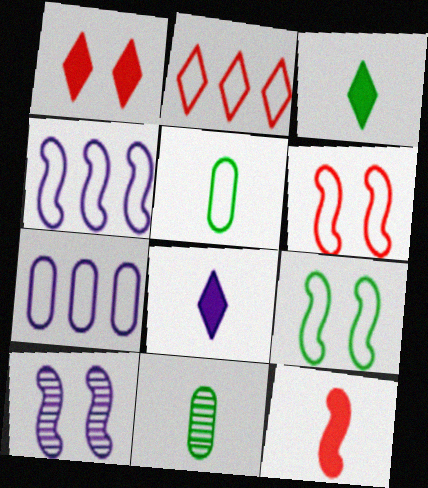[[1, 4, 11], 
[7, 8, 10]]